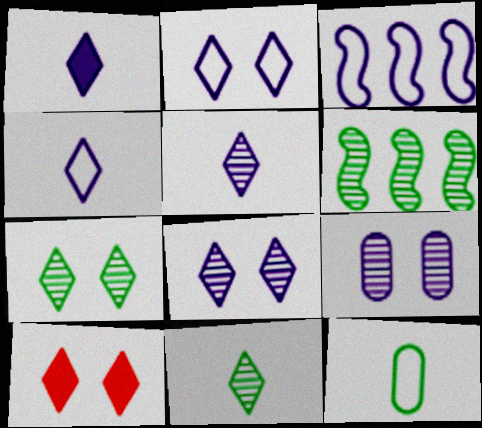[[1, 3, 9], 
[1, 4, 5], 
[2, 7, 10]]